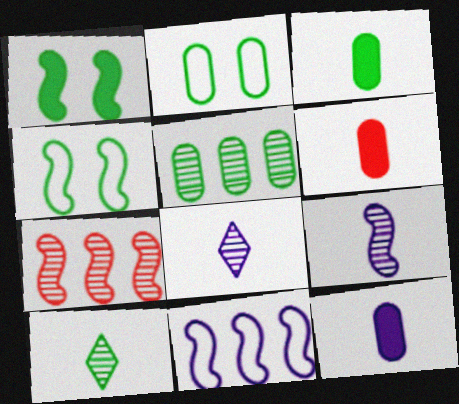[[2, 3, 5], 
[3, 6, 12]]